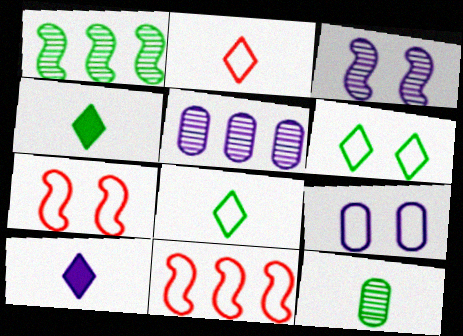[[4, 5, 7], 
[6, 7, 9], 
[8, 9, 11]]